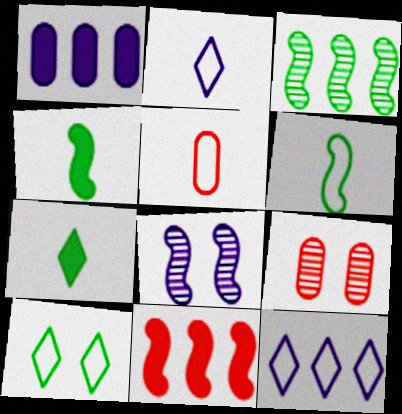[[1, 2, 8], 
[2, 5, 6], 
[4, 9, 12], 
[6, 8, 11]]